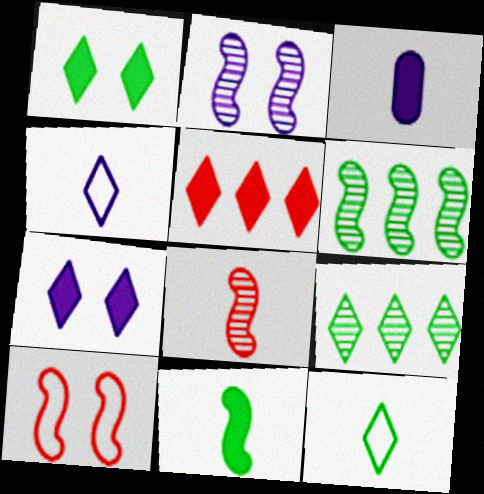[[1, 9, 12], 
[2, 6, 8], 
[3, 8, 12], 
[3, 9, 10]]